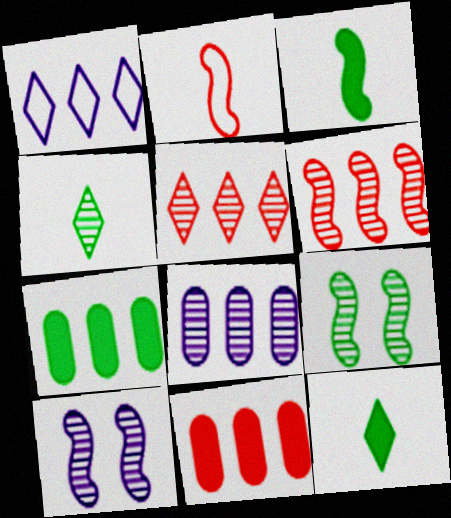[[1, 6, 7]]